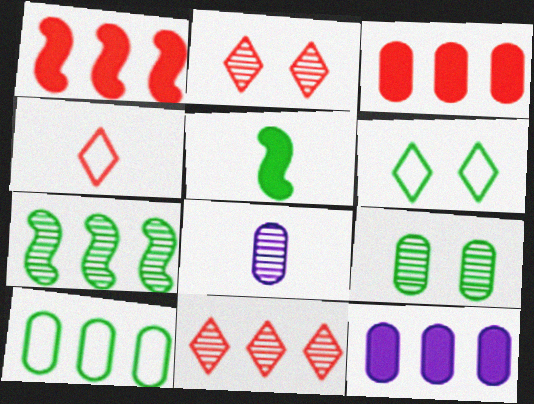[[1, 6, 8], 
[2, 7, 8], 
[4, 5, 8]]